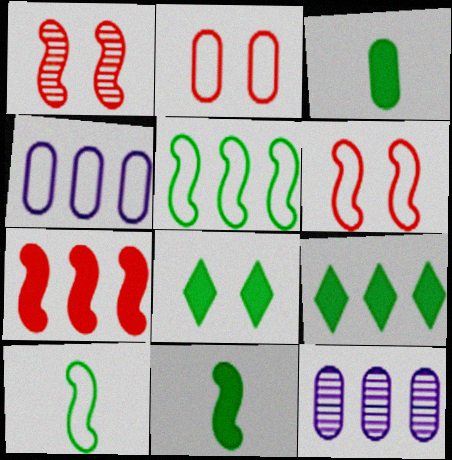[[2, 3, 12]]